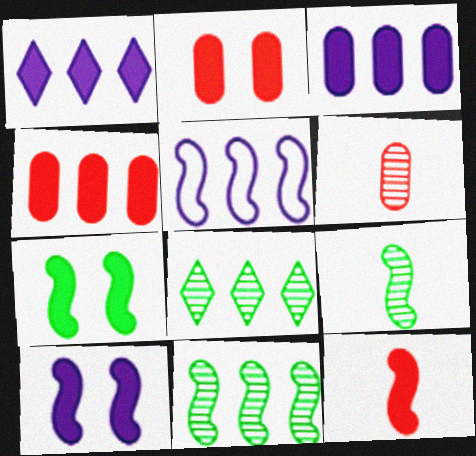[[4, 5, 8]]